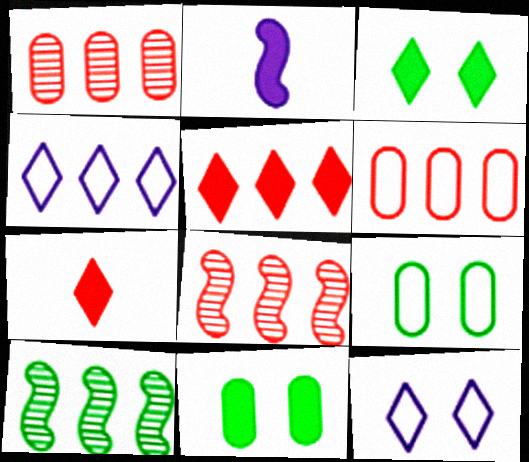[[2, 5, 11], 
[5, 6, 8]]